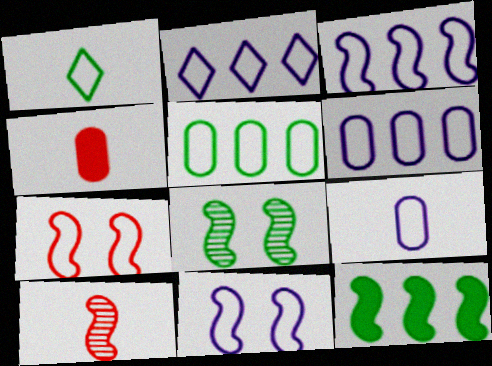[[1, 6, 7], 
[2, 3, 6], 
[2, 4, 8], 
[2, 9, 11], 
[10, 11, 12]]